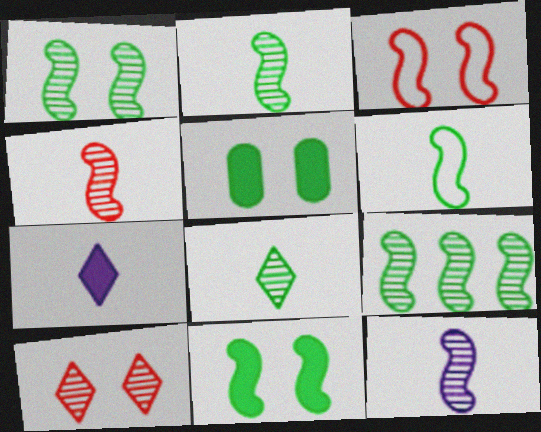[[1, 2, 9], 
[2, 4, 12], 
[6, 9, 11]]